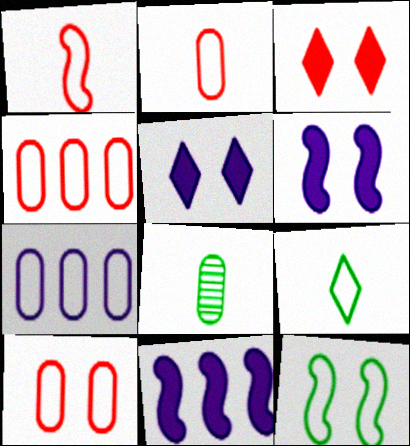[[2, 4, 10]]